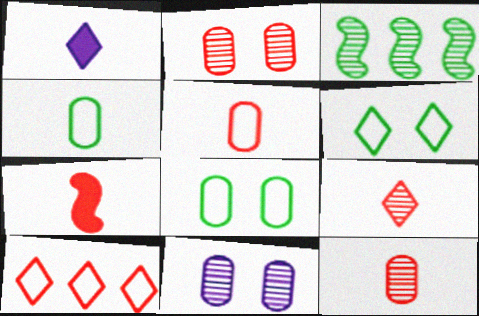[[2, 7, 10], 
[3, 9, 11], 
[5, 7, 9]]